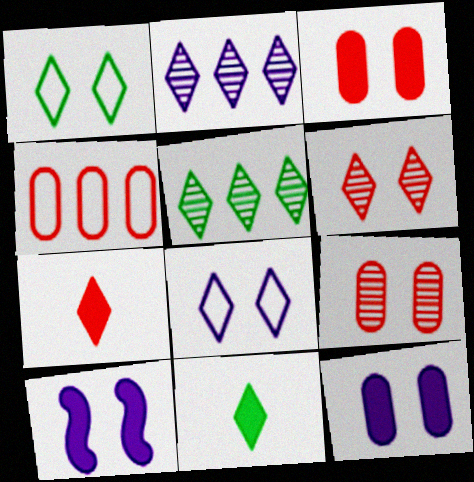[[1, 2, 7], 
[1, 5, 11], 
[1, 9, 10], 
[5, 7, 8]]